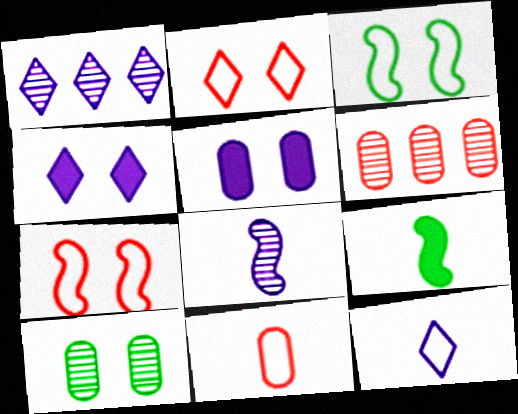[[1, 4, 12], 
[4, 7, 10]]